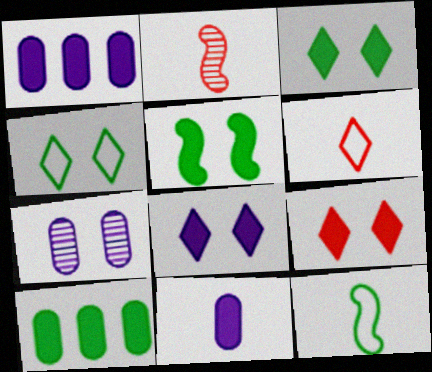[[1, 2, 4], 
[3, 8, 9]]